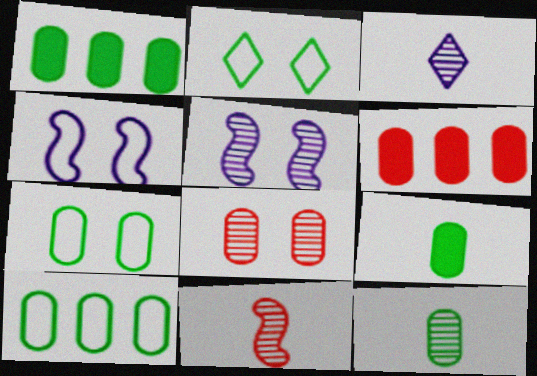[[1, 7, 12], 
[3, 11, 12]]